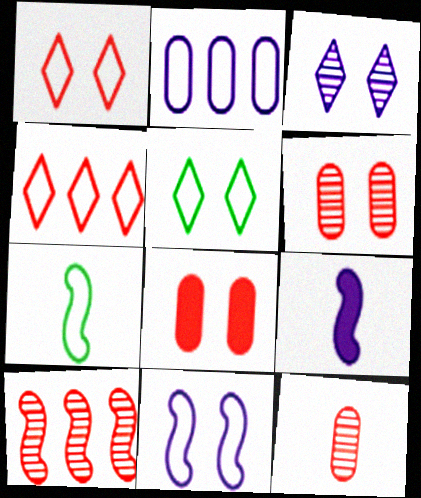[[1, 2, 7], 
[2, 3, 9]]